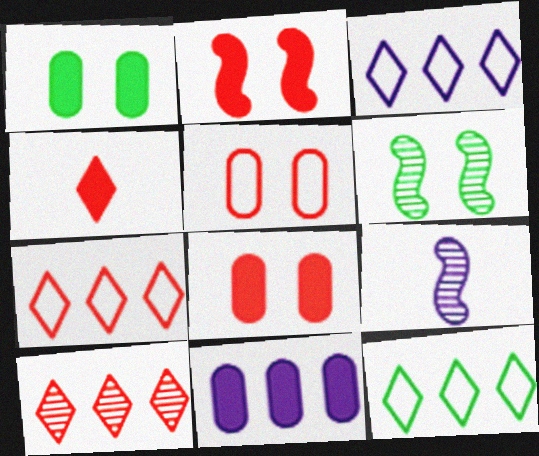[[1, 7, 9], 
[3, 7, 12], 
[8, 9, 12]]